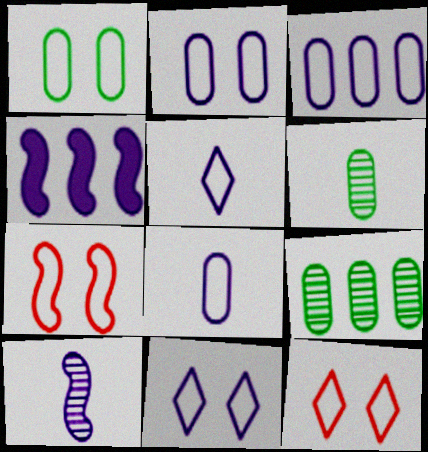[[1, 7, 11], 
[2, 3, 8], 
[4, 6, 12]]